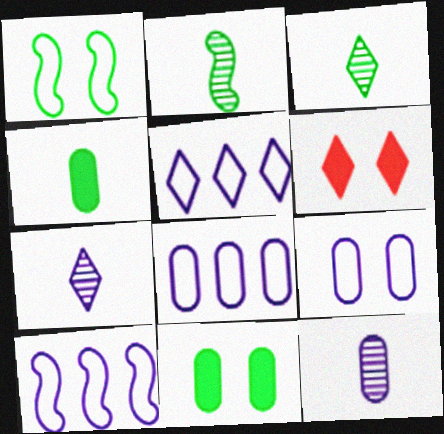[[2, 6, 8], 
[3, 5, 6], 
[5, 8, 10]]